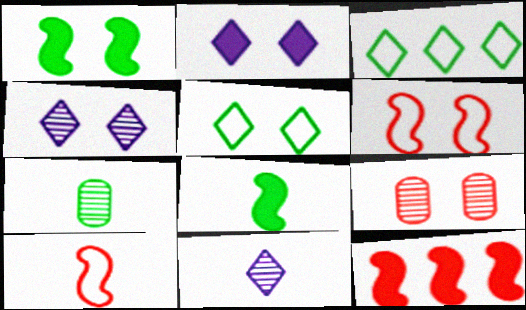[[1, 3, 7]]